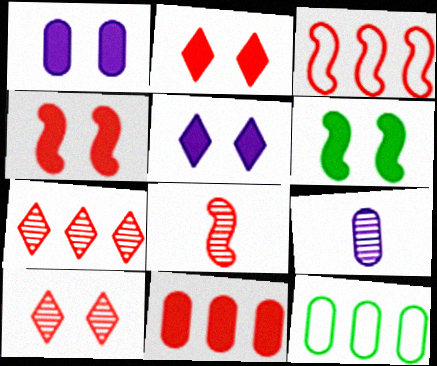[[1, 2, 6], 
[3, 4, 8], 
[3, 7, 11], 
[5, 8, 12]]